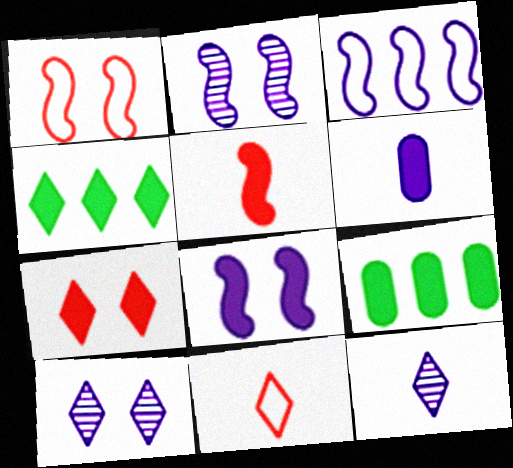[[1, 9, 12], 
[2, 9, 11], 
[3, 6, 10], 
[4, 10, 11]]